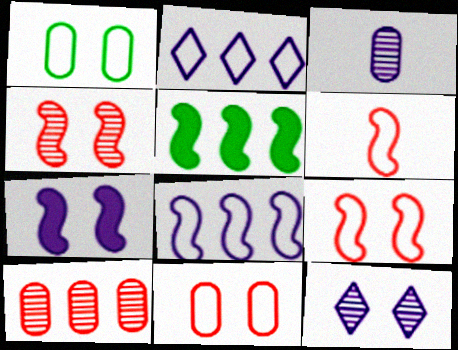[[1, 2, 6], 
[2, 3, 7], 
[2, 5, 10]]